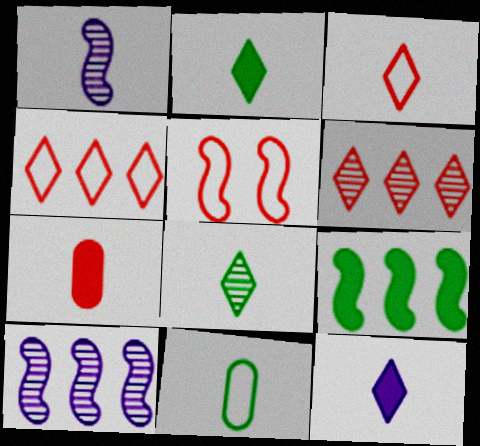[[1, 5, 9], 
[3, 8, 12], 
[5, 6, 7]]